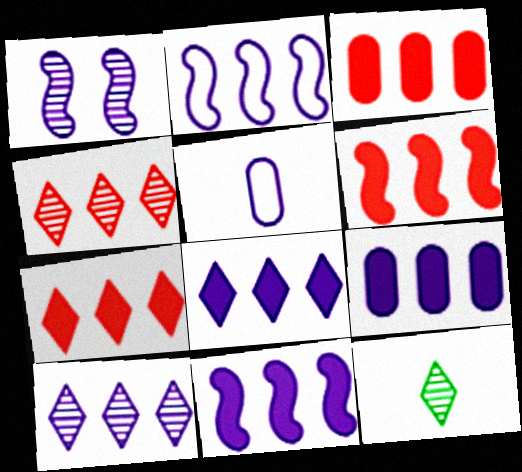[[1, 5, 8], 
[2, 9, 10], 
[3, 6, 7], 
[8, 9, 11]]